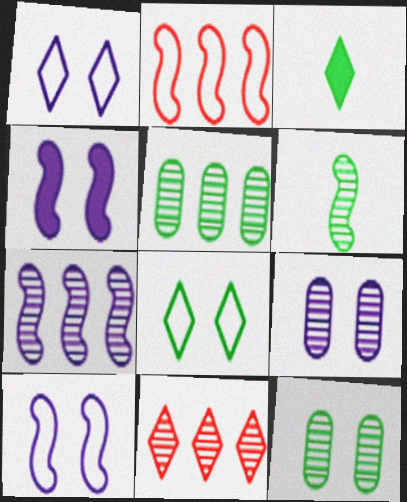[[1, 3, 11], 
[1, 4, 9], 
[2, 3, 9], 
[2, 4, 6], 
[5, 7, 11], 
[6, 9, 11]]